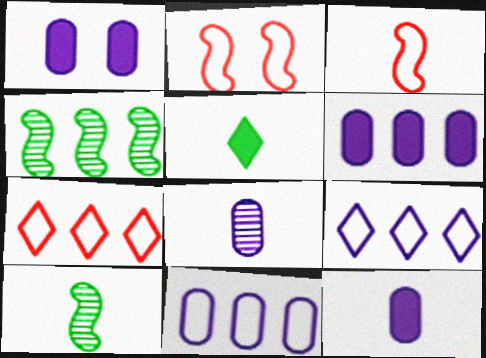[[1, 6, 12], 
[1, 7, 10], 
[1, 8, 11], 
[3, 5, 8], 
[4, 6, 7]]